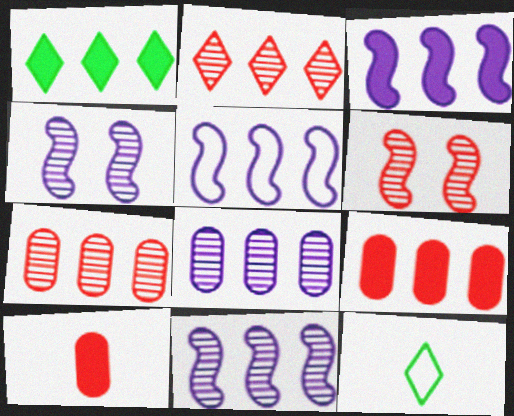[[1, 3, 9], 
[1, 5, 7], 
[3, 5, 11], 
[4, 9, 12]]